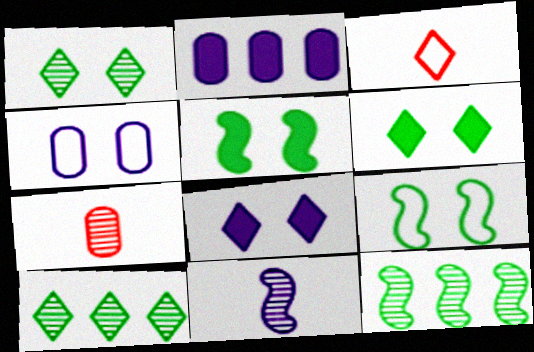[[3, 8, 10]]